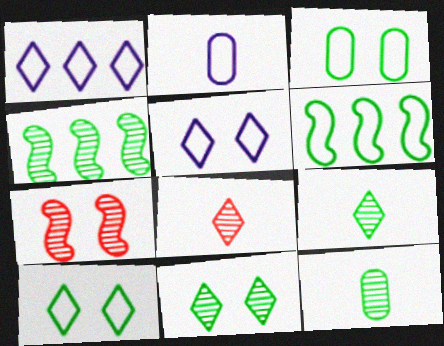[[4, 11, 12]]